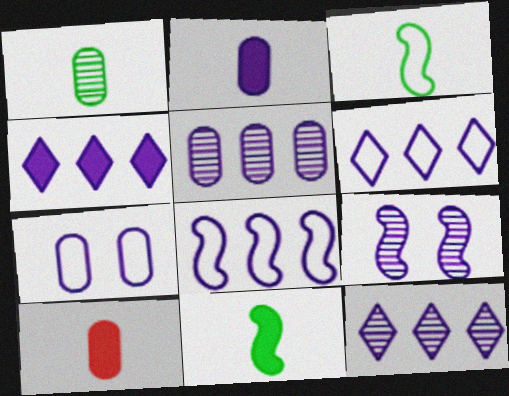[[2, 5, 7], 
[2, 6, 9], 
[4, 5, 8], 
[4, 6, 12]]